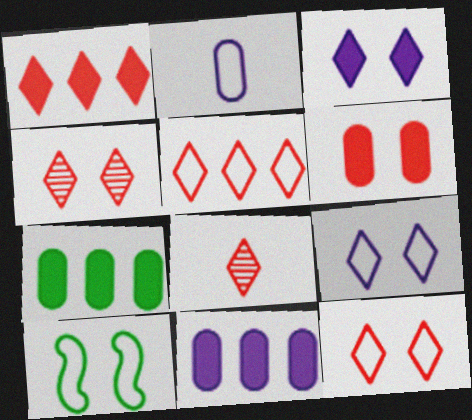[[1, 8, 12], 
[2, 5, 10], 
[8, 10, 11]]